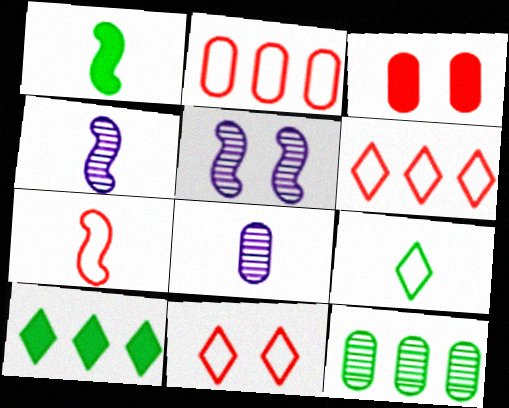[[1, 4, 7], 
[2, 7, 11]]